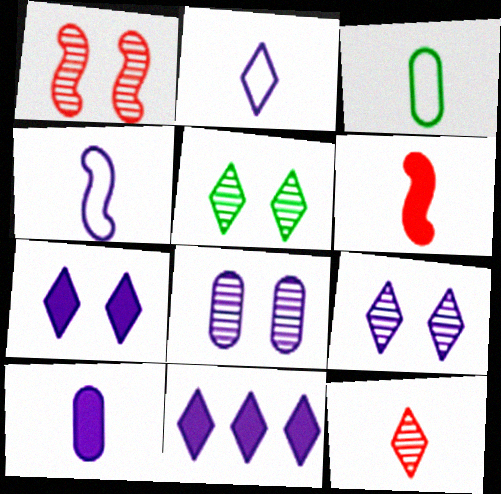[[1, 3, 11], 
[1, 5, 8], 
[2, 9, 11], 
[4, 8, 11]]